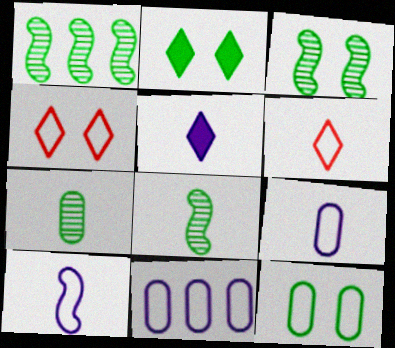[[1, 3, 8], 
[2, 3, 12]]